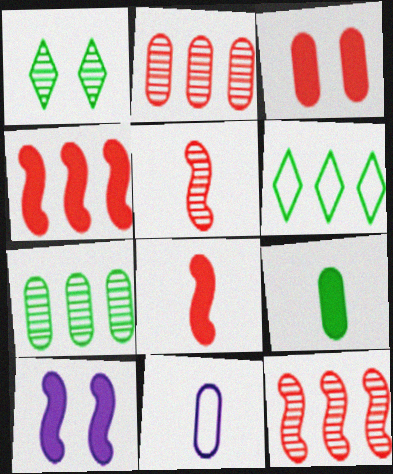[[1, 4, 11], 
[3, 7, 11]]